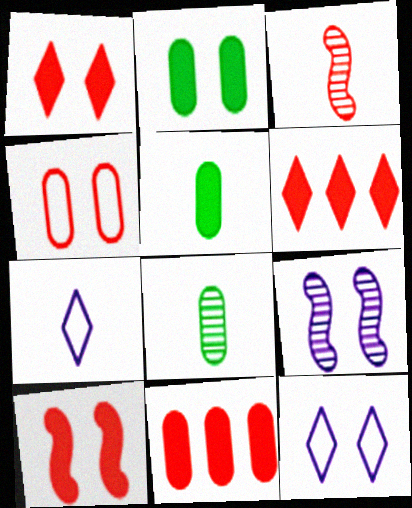[[3, 4, 6], 
[3, 5, 7]]